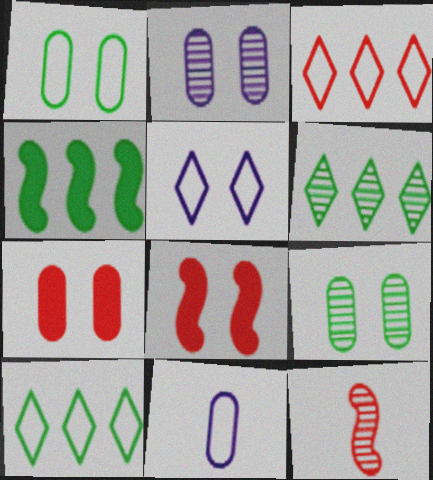[[1, 2, 7], 
[2, 6, 12], 
[3, 7, 12], 
[5, 8, 9], 
[6, 8, 11]]